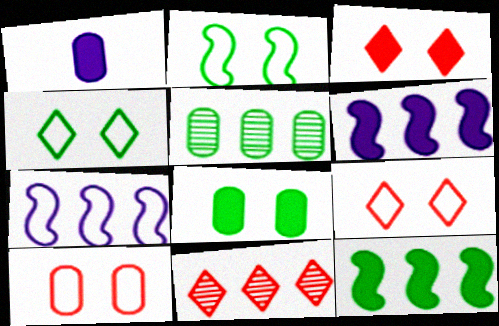[[1, 2, 11], 
[1, 3, 12], 
[1, 5, 10]]